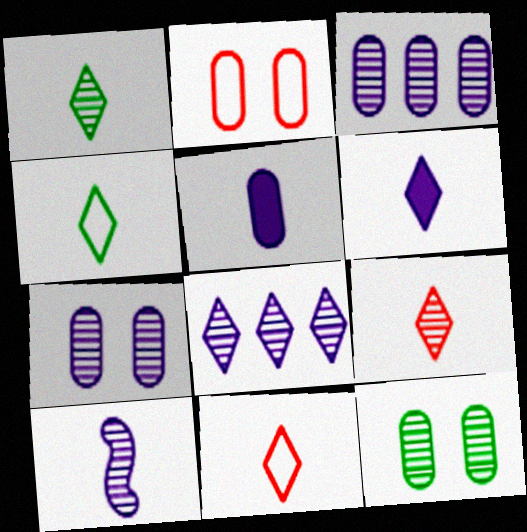[[1, 6, 11], 
[4, 6, 9], 
[7, 8, 10]]